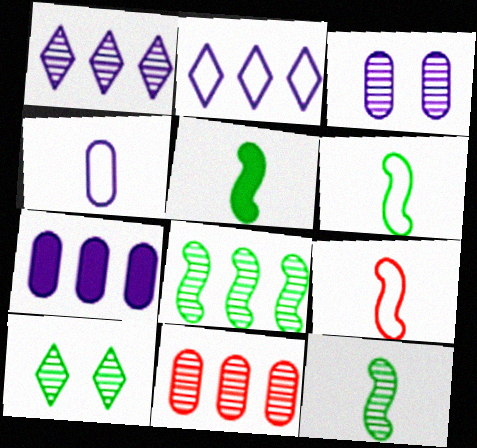[[1, 8, 11], 
[3, 4, 7], 
[5, 6, 12], 
[7, 9, 10]]